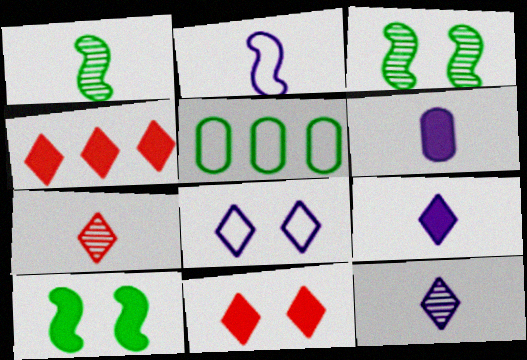[[2, 6, 12], 
[4, 6, 10]]